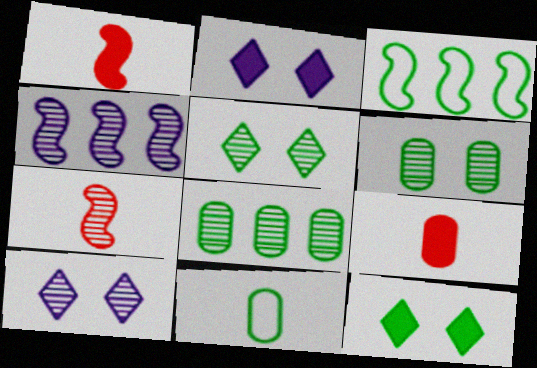[[3, 9, 10], 
[7, 8, 10]]